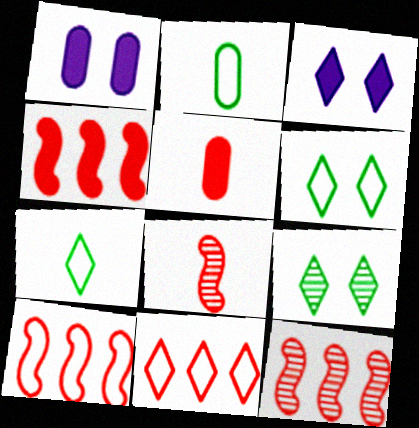[[1, 7, 12], 
[2, 3, 12], 
[4, 10, 12]]